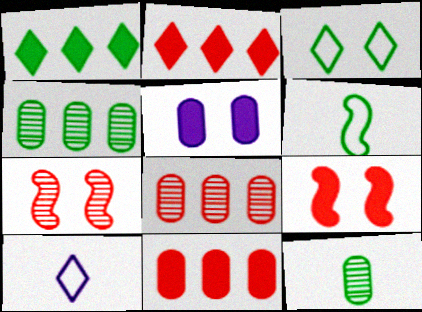[[3, 5, 7], 
[4, 9, 10]]